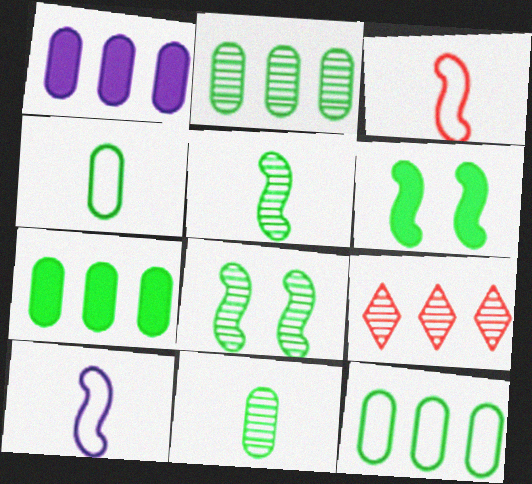[[2, 7, 12]]